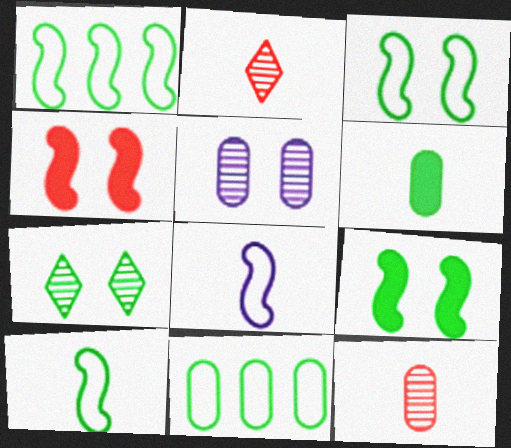[[1, 3, 10], 
[1, 6, 7], 
[2, 6, 8]]